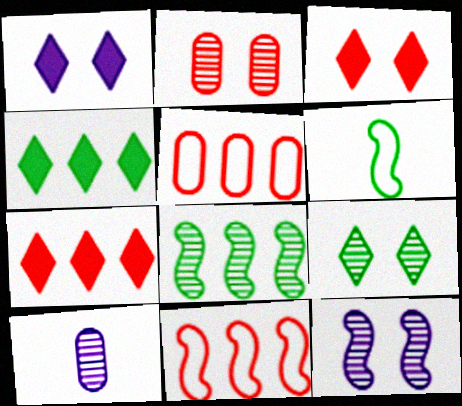[[2, 9, 12]]